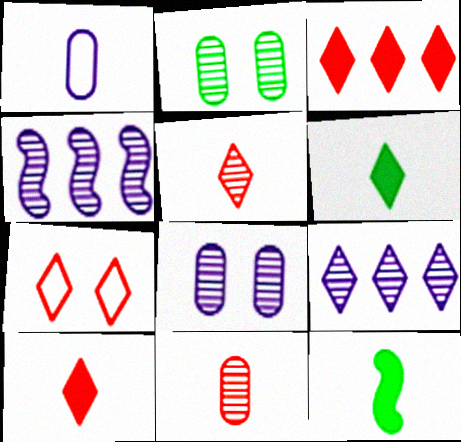[[1, 5, 12], 
[2, 4, 5], 
[3, 5, 7], 
[6, 7, 9]]